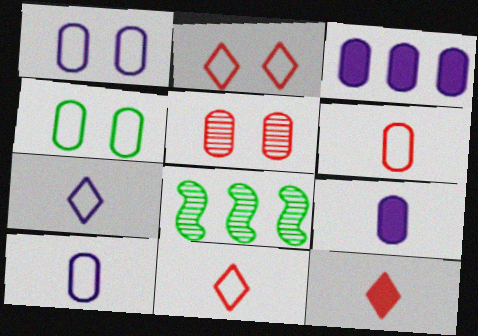[[1, 8, 12], 
[2, 8, 9]]